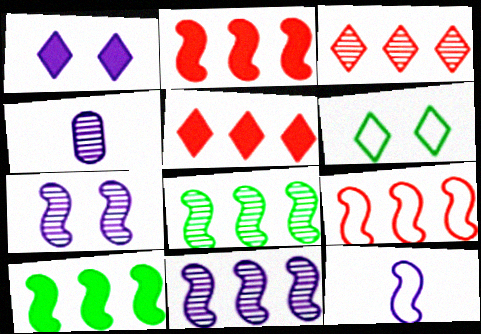[[2, 4, 6], 
[9, 10, 11]]